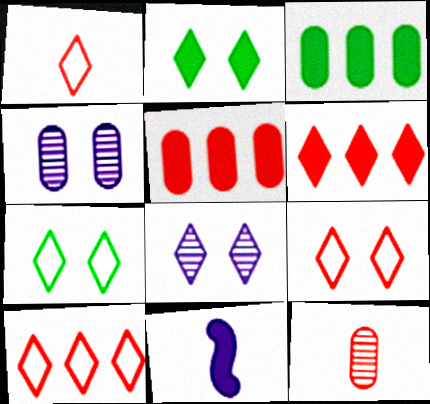[[1, 9, 10], 
[2, 5, 11], 
[2, 8, 9]]